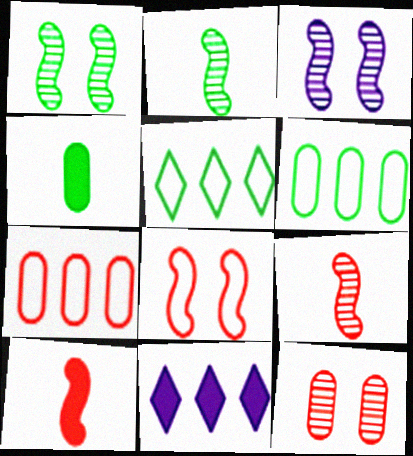[[1, 4, 5]]